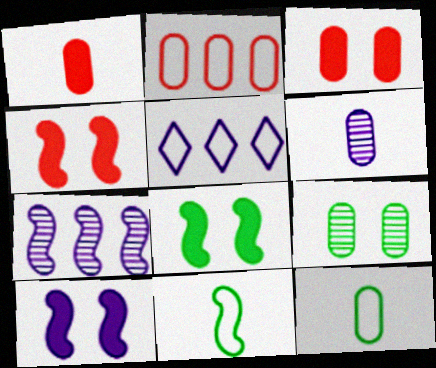[[1, 6, 12], 
[4, 7, 11], 
[4, 8, 10], 
[5, 6, 10]]